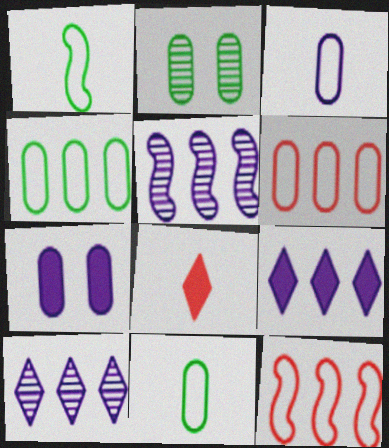[]